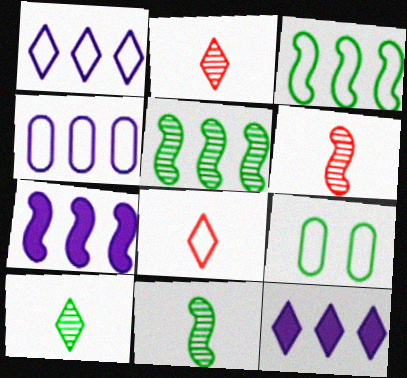[[2, 7, 9], 
[6, 9, 12]]